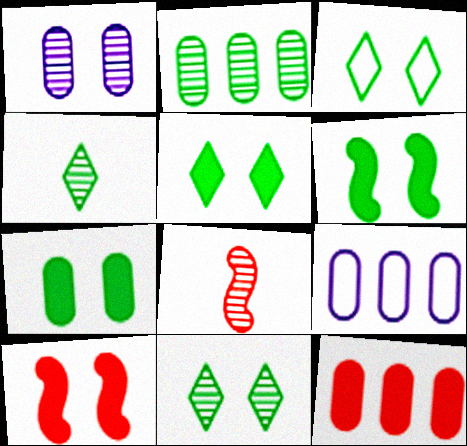[[1, 3, 10], 
[2, 9, 12], 
[3, 5, 11], 
[4, 9, 10], 
[5, 6, 7], 
[5, 8, 9]]